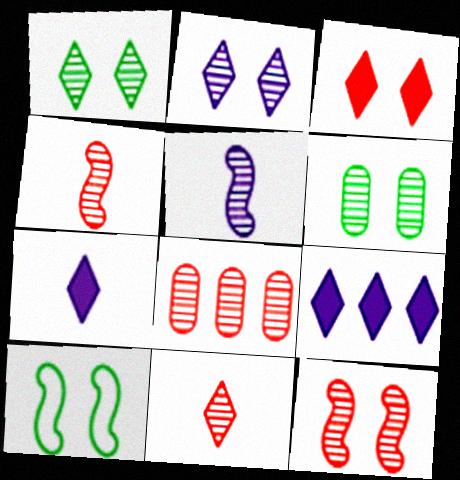[[1, 5, 8], 
[2, 6, 12], 
[7, 8, 10], 
[8, 11, 12]]